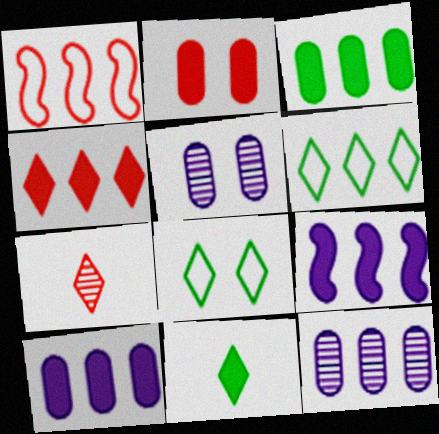[[1, 2, 7], 
[1, 5, 11], 
[2, 9, 11], 
[3, 4, 9]]